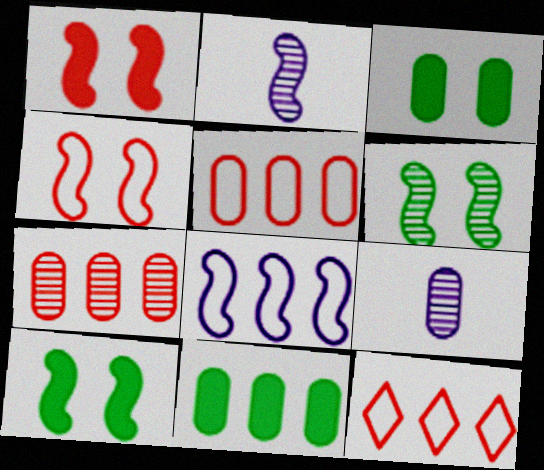[[2, 3, 12], 
[3, 5, 9], 
[9, 10, 12]]